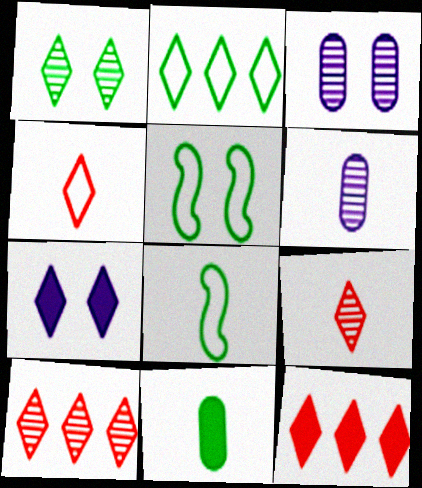[[2, 7, 9], 
[3, 8, 12], 
[5, 6, 12]]